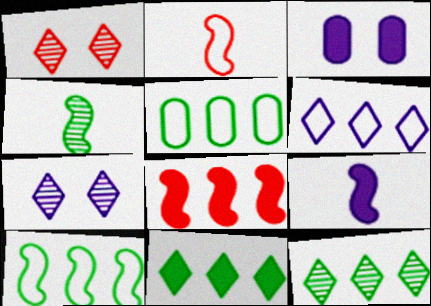[[1, 5, 9], 
[2, 3, 12], 
[2, 4, 9]]